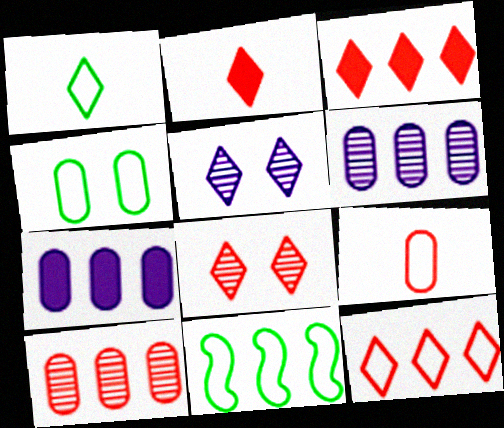[[1, 3, 5], 
[1, 4, 11], 
[2, 8, 12], 
[3, 6, 11]]